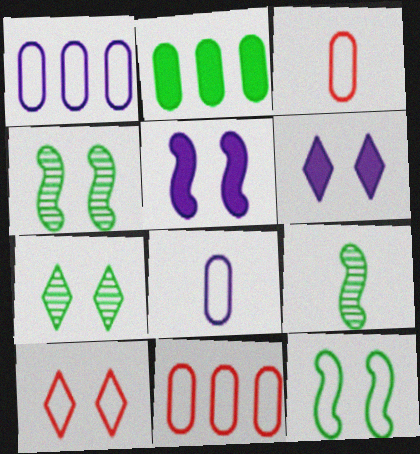[[6, 7, 10], 
[6, 9, 11]]